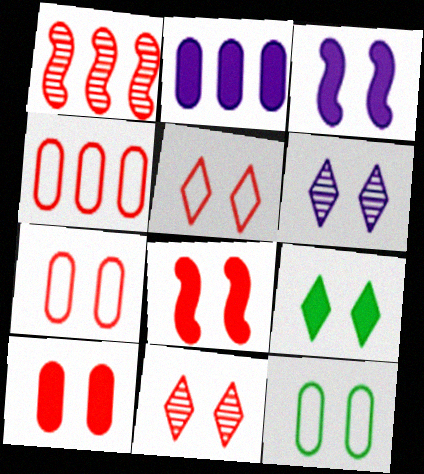[[3, 9, 10], 
[3, 11, 12], 
[5, 6, 9], 
[6, 8, 12], 
[7, 8, 11]]